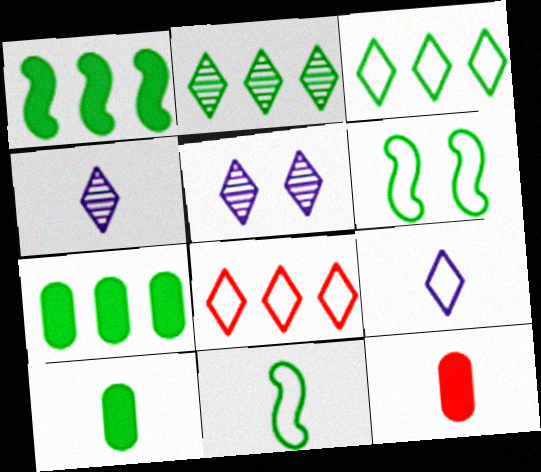[[2, 6, 10], 
[4, 11, 12]]